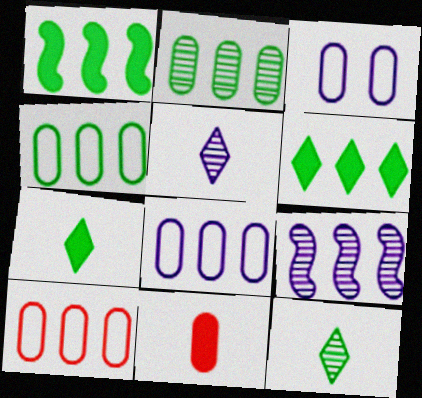[[2, 3, 11], 
[4, 8, 10], 
[6, 9, 10]]